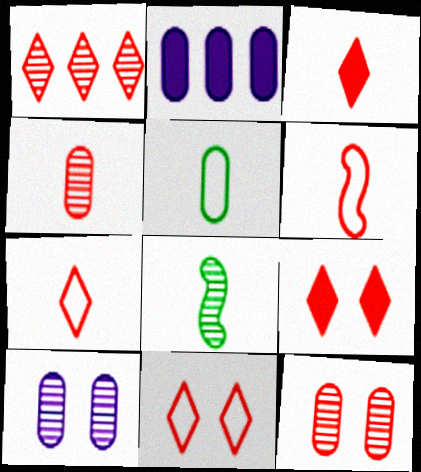[[1, 3, 11], 
[1, 7, 9], 
[1, 8, 10], 
[2, 5, 12], 
[2, 8, 11], 
[3, 4, 6]]